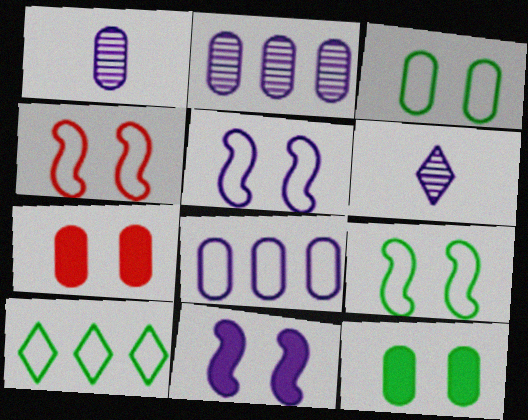[[4, 5, 9], 
[6, 8, 11]]